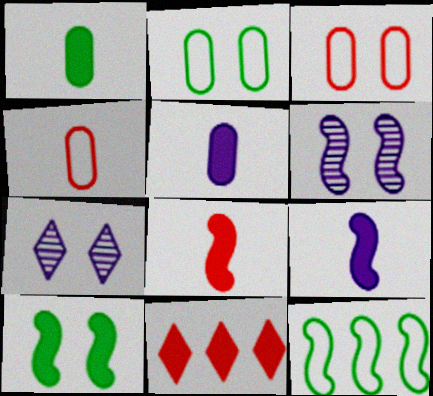[[3, 7, 10], 
[5, 10, 11], 
[6, 8, 12]]